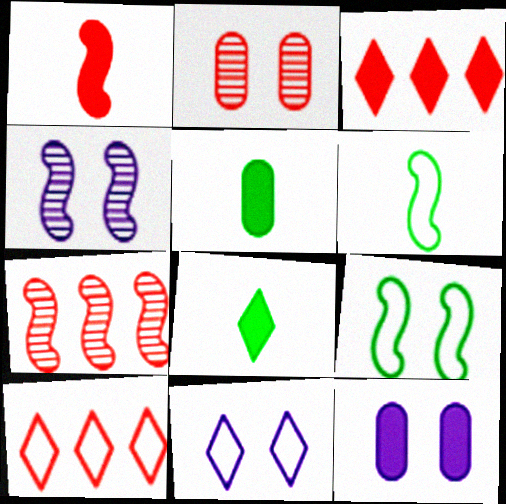[[1, 2, 10], 
[4, 5, 10], 
[4, 11, 12], 
[5, 7, 11]]